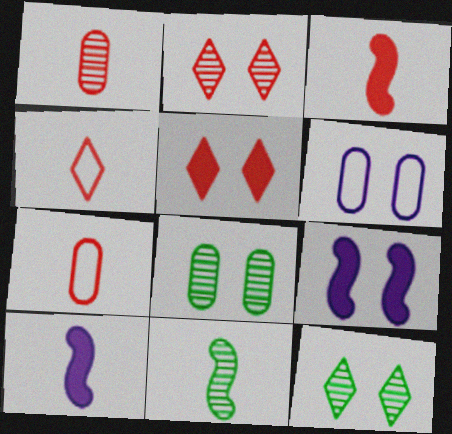[[1, 3, 4]]